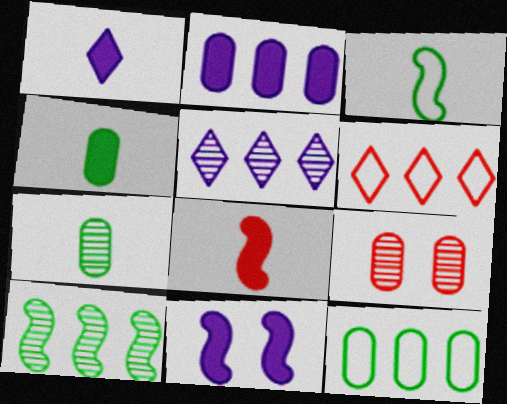[[1, 2, 11], 
[1, 4, 8], 
[2, 6, 10], 
[6, 7, 11], 
[6, 8, 9]]